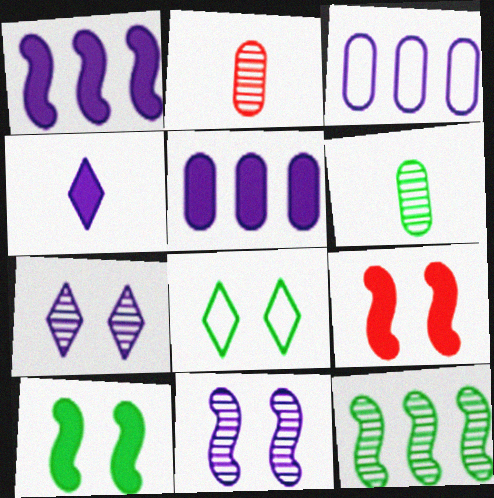[[1, 2, 8], 
[2, 7, 12], 
[3, 4, 11]]